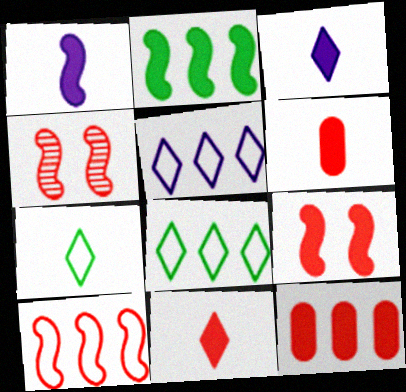[[1, 2, 9], 
[9, 11, 12]]